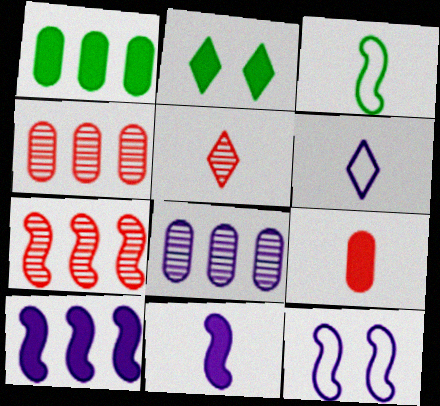[[1, 5, 12], 
[2, 9, 10]]